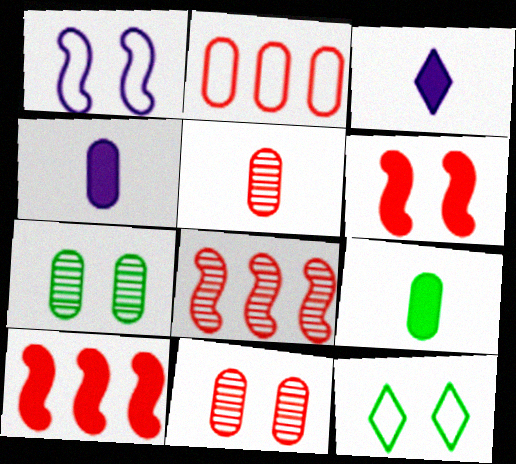[[2, 4, 7], 
[4, 8, 12]]